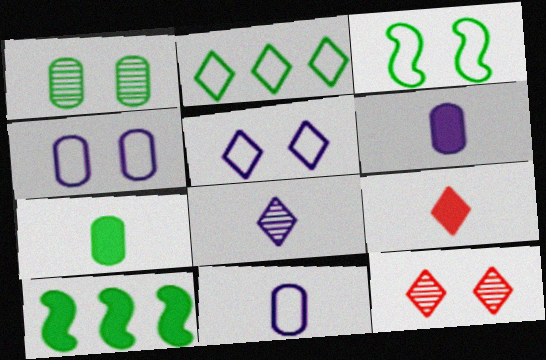[[10, 11, 12]]